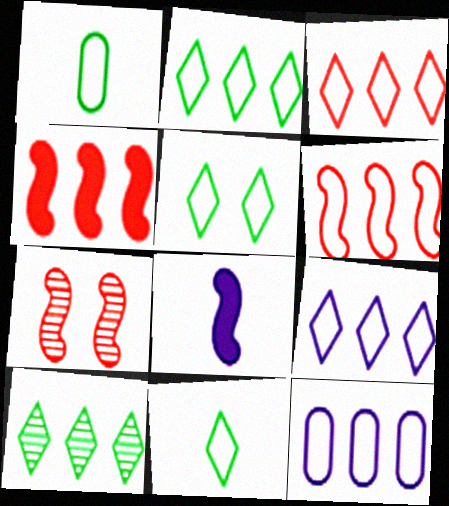[[2, 3, 9], 
[2, 5, 11], 
[2, 6, 12], 
[4, 10, 12]]